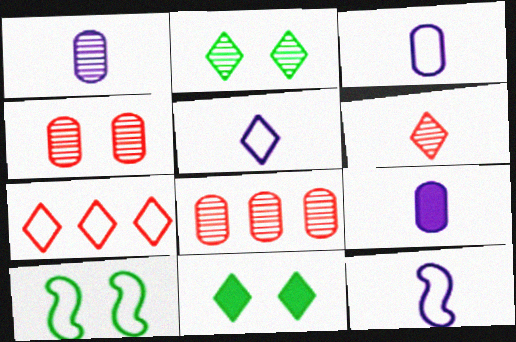[[1, 3, 9], 
[3, 5, 12], 
[3, 7, 10], 
[8, 11, 12]]